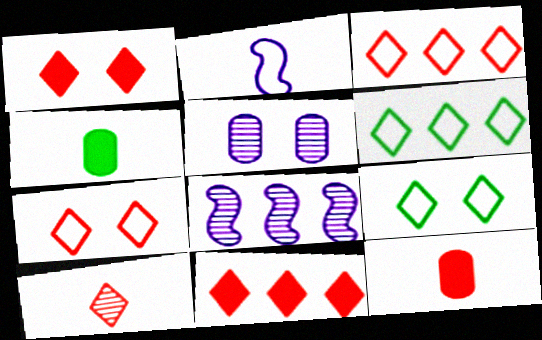[[1, 3, 10], 
[2, 4, 10], 
[4, 7, 8], 
[7, 10, 11], 
[8, 9, 12]]